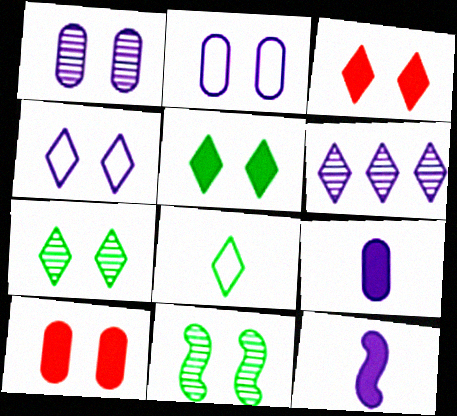[[2, 3, 11], 
[2, 6, 12], 
[3, 4, 7], 
[3, 6, 8], 
[4, 10, 11]]